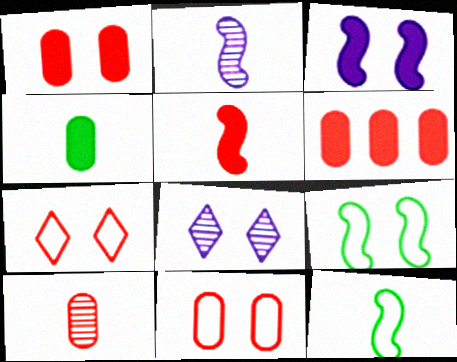[[1, 8, 9], 
[2, 5, 12], 
[6, 8, 12], 
[6, 10, 11]]